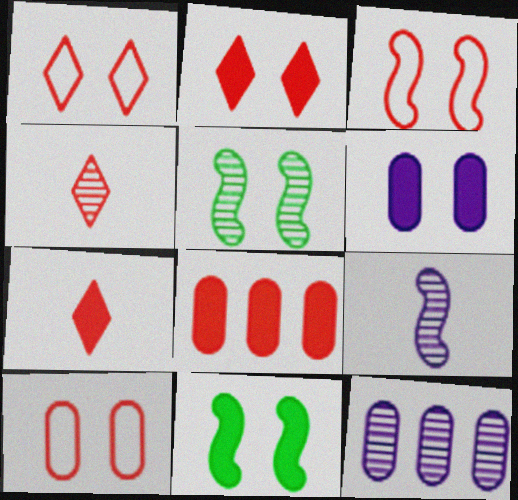[[1, 3, 10], 
[1, 5, 6], 
[2, 6, 11], 
[3, 4, 8], 
[4, 5, 12]]